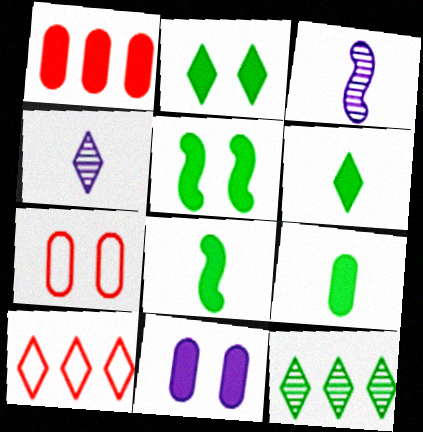[[1, 9, 11], 
[2, 4, 10], 
[6, 8, 9]]